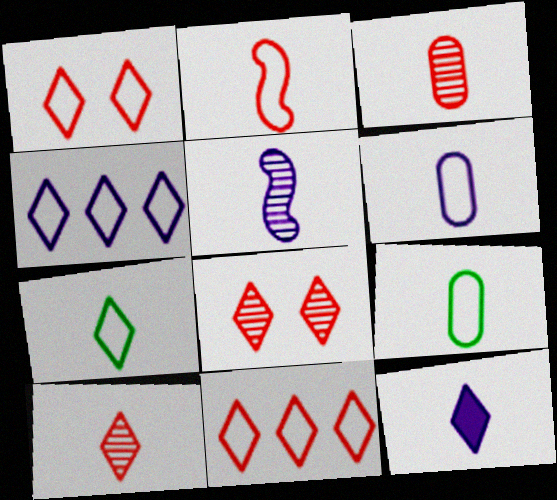[[1, 4, 7], 
[2, 6, 7], 
[5, 6, 12], 
[7, 10, 12]]